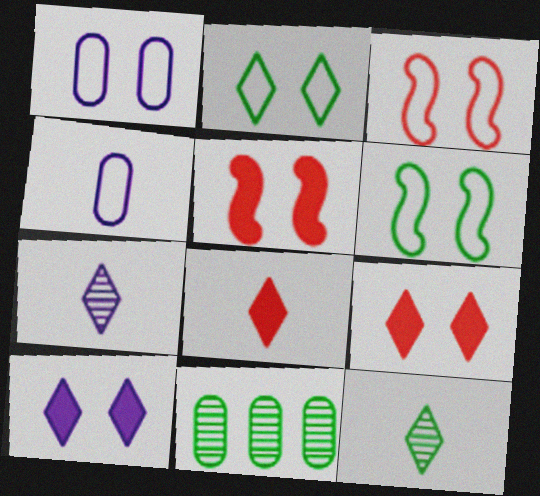[[1, 2, 3]]